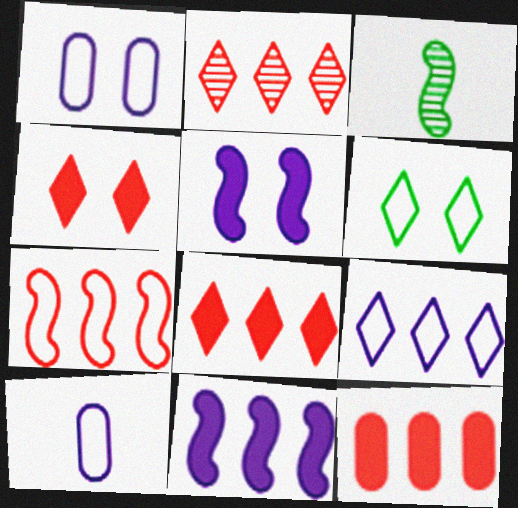[[1, 3, 8], 
[2, 7, 12], 
[3, 5, 7], 
[6, 7, 10]]